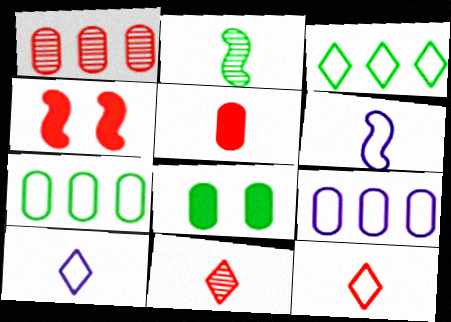[[1, 4, 12], 
[2, 3, 8], 
[2, 5, 10]]